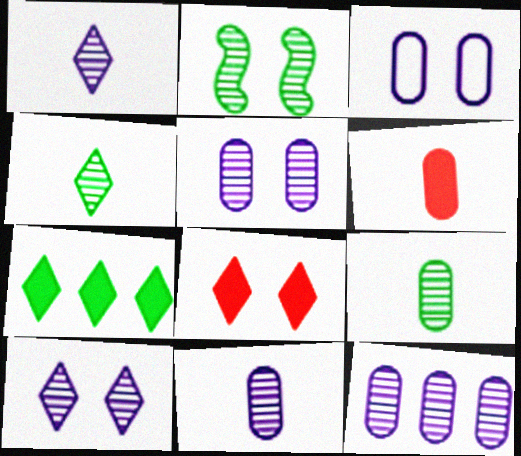[[2, 3, 8], 
[5, 11, 12]]